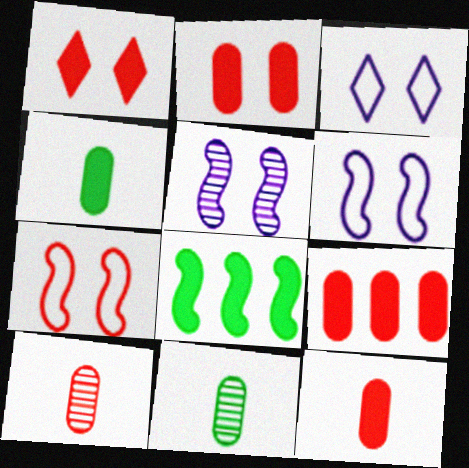[[2, 9, 12], 
[3, 8, 10]]